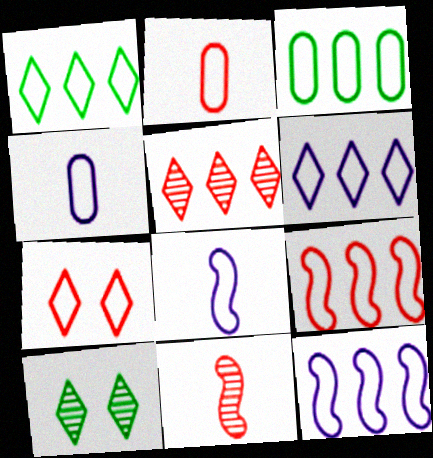[[2, 7, 9], 
[3, 6, 9], 
[3, 7, 8]]